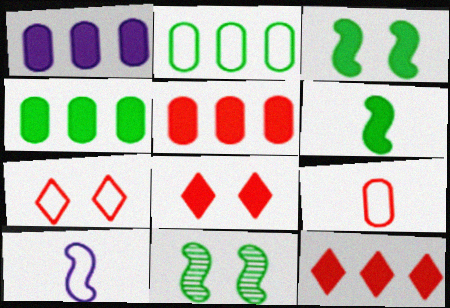[[1, 4, 5], 
[1, 6, 8], 
[2, 7, 10]]